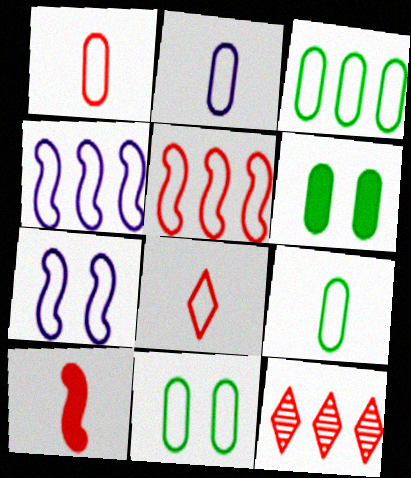[[1, 2, 9], 
[3, 7, 8], 
[3, 9, 11], 
[4, 8, 11]]